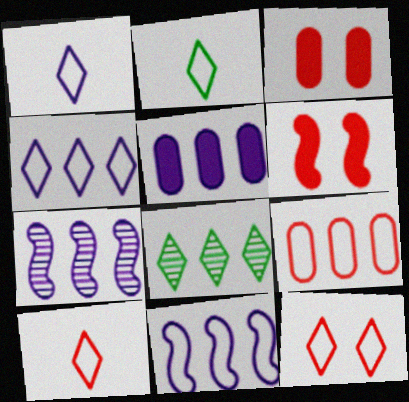[[1, 2, 10], 
[2, 3, 7], 
[2, 4, 12], 
[4, 5, 7]]